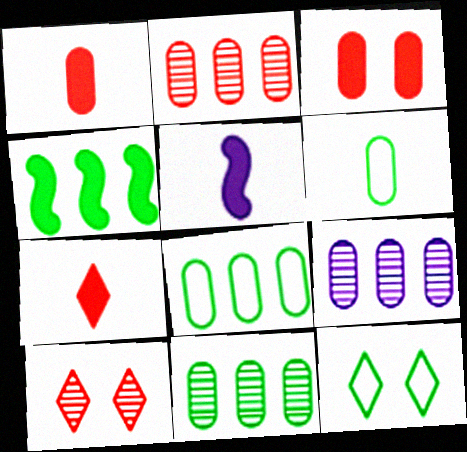[[2, 5, 12], 
[2, 9, 11], 
[3, 6, 9], 
[5, 8, 10]]